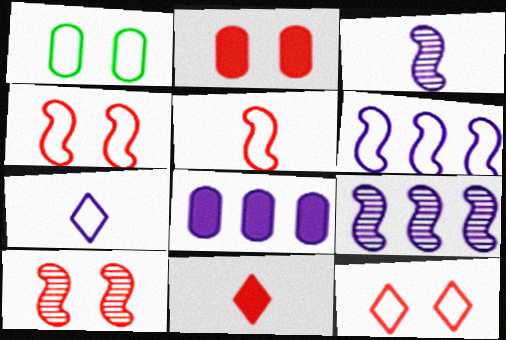[[1, 9, 11], 
[2, 10, 12]]